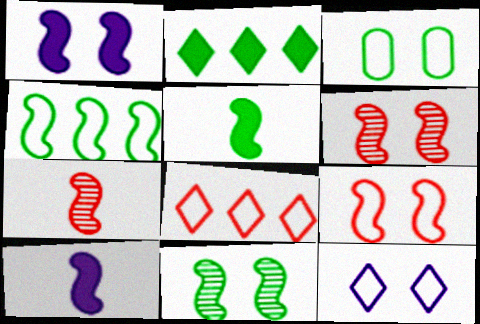[[1, 4, 7], 
[1, 9, 11], 
[3, 9, 12], 
[4, 5, 11], 
[4, 6, 10]]